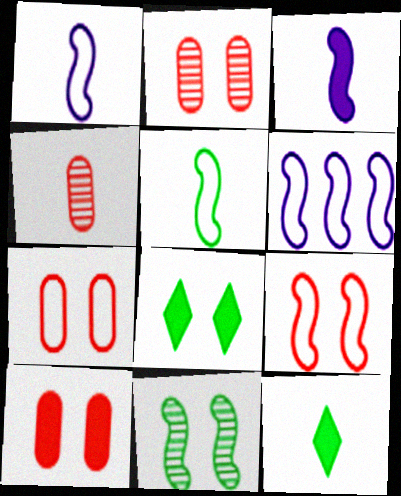[[1, 4, 12], 
[2, 6, 12], 
[2, 7, 10], 
[4, 6, 8], 
[5, 6, 9]]